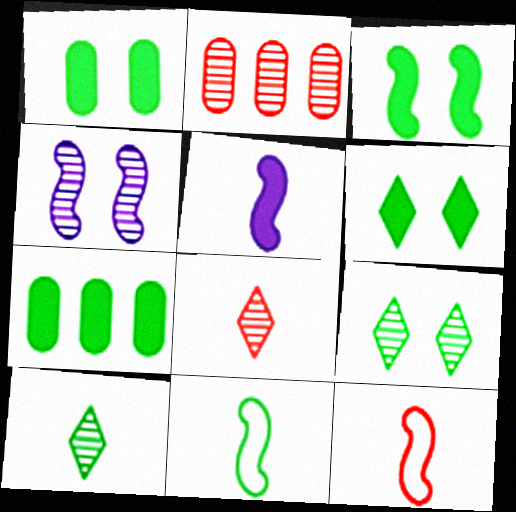[[1, 3, 6], 
[2, 4, 10], 
[7, 9, 11]]